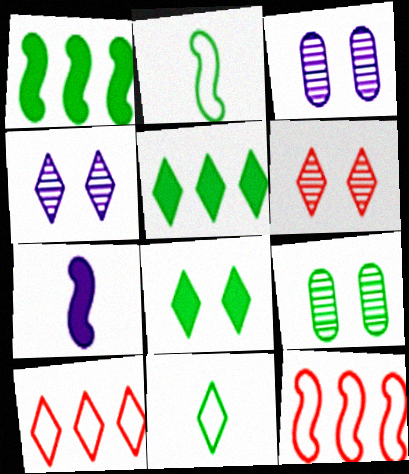[[1, 9, 11], 
[2, 5, 9], 
[7, 9, 10]]